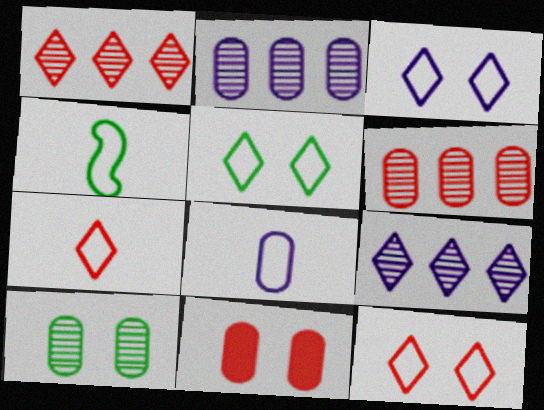[[3, 5, 12], 
[4, 7, 8], 
[4, 9, 11]]